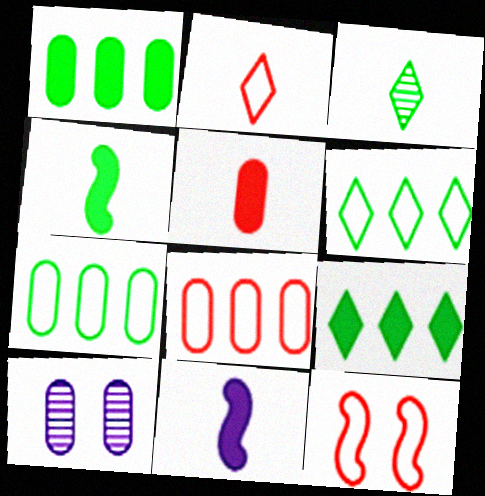[[2, 8, 12], 
[5, 7, 10]]